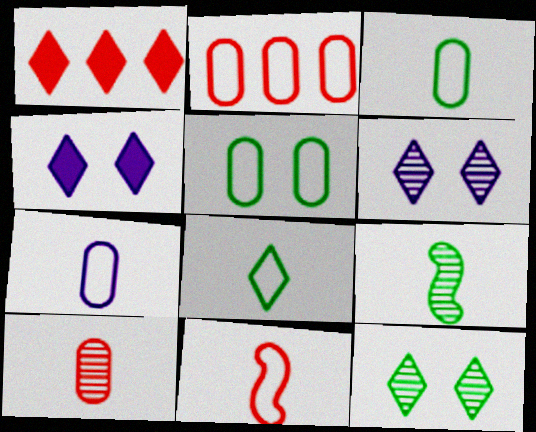[[1, 6, 8], 
[2, 4, 9], 
[2, 5, 7], 
[7, 8, 11]]